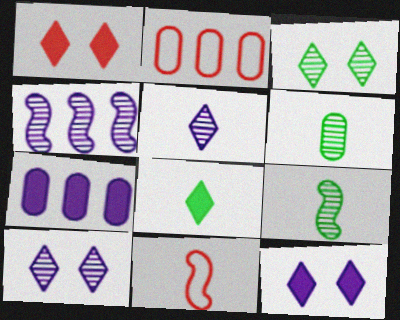[[2, 9, 12], 
[3, 7, 11]]